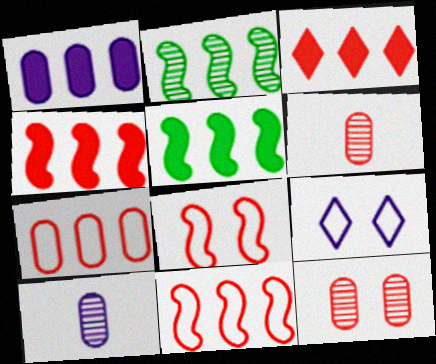[[1, 3, 5], 
[3, 6, 8], 
[5, 6, 9]]